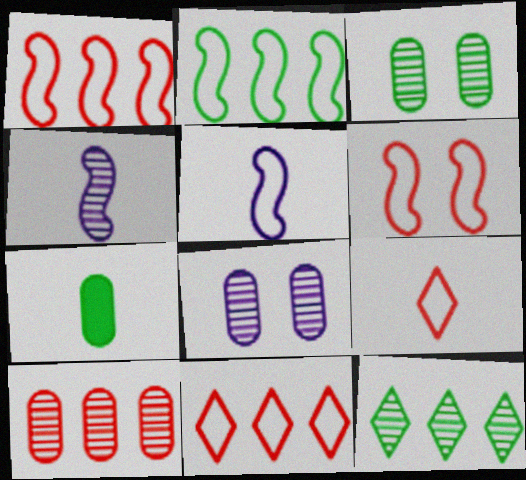[[2, 5, 6], 
[4, 7, 9]]